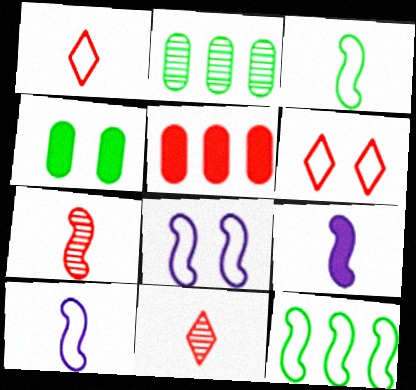[[2, 6, 9], 
[3, 7, 9], 
[5, 6, 7]]